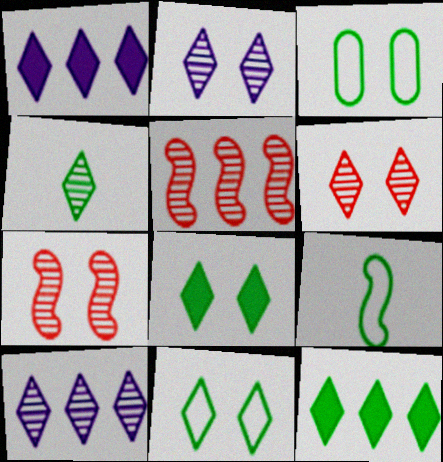[[4, 6, 10], 
[4, 11, 12]]